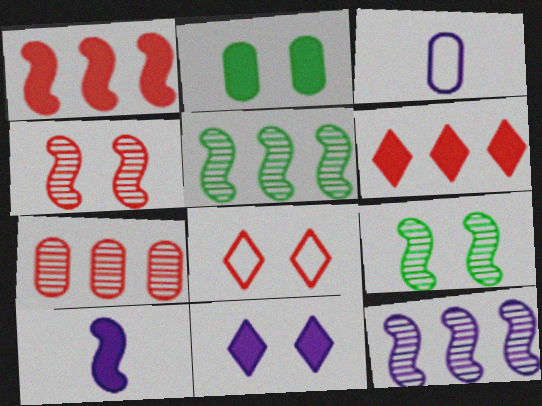[[2, 3, 7], 
[2, 6, 10], 
[3, 6, 9], 
[3, 11, 12]]